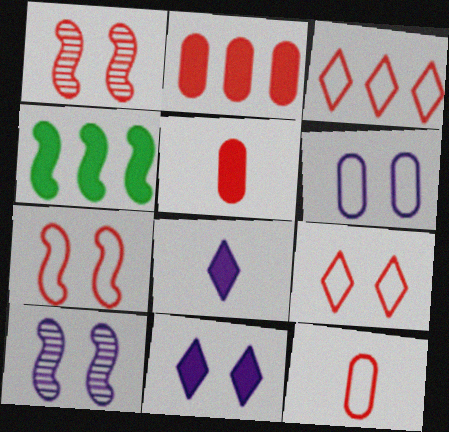[[1, 3, 5], 
[3, 7, 12], 
[4, 5, 11], 
[6, 10, 11]]